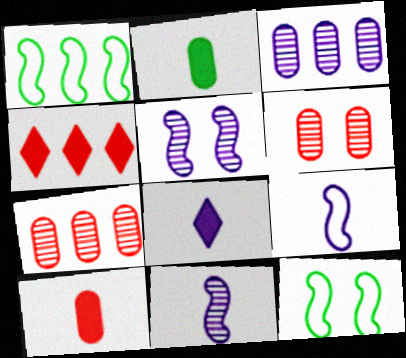[[1, 3, 4], 
[1, 6, 8], 
[7, 8, 12]]